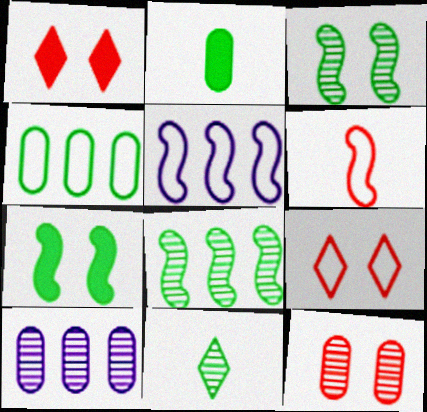[[4, 7, 11]]